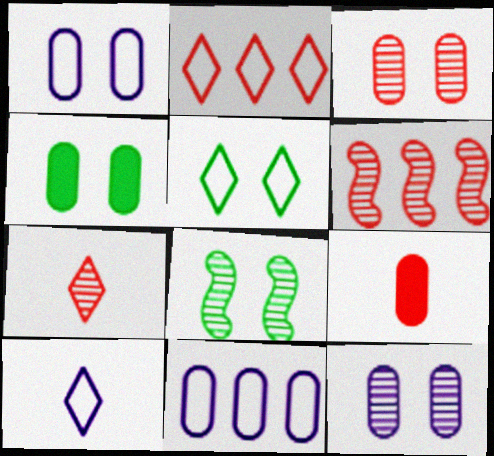[[1, 3, 4], 
[2, 5, 10], 
[3, 6, 7], 
[4, 5, 8], 
[4, 6, 10]]